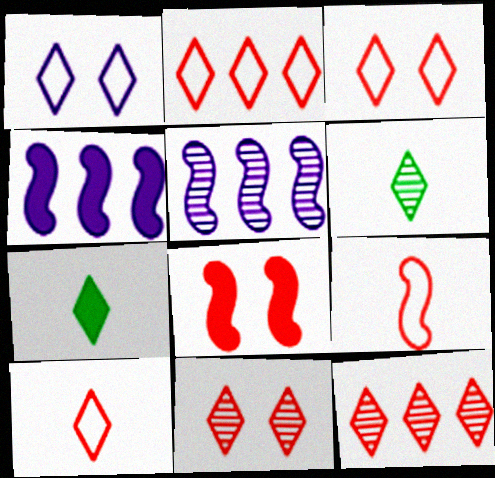[[1, 7, 12], 
[2, 3, 10]]